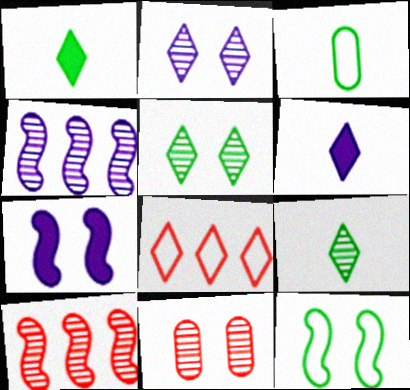[[1, 2, 8], 
[4, 9, 11], 
[5, 6, 8]]